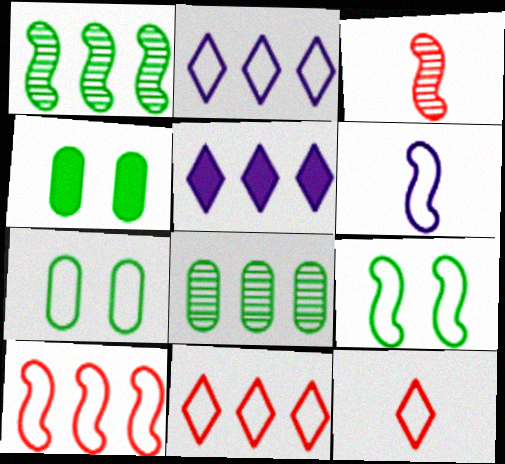[[2, 3, 4], 
[3, 5, 7], 
[5, 8, 10], 
[6, 7, 11], 
[6, 9, 10]]